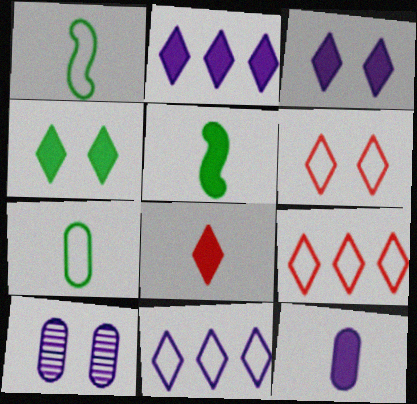[[2, 4, 8], 
[5, 8, 12], 
[5, 9, 10]]